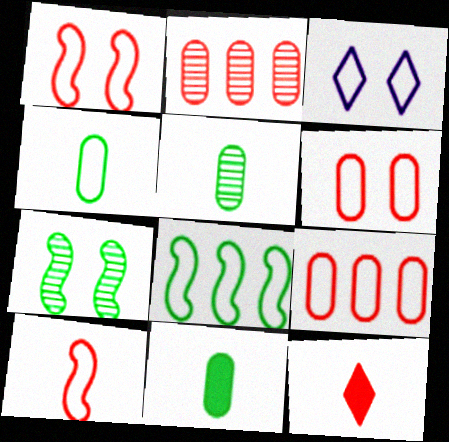[[1, 2, 12], 
[4, 5, 11]]